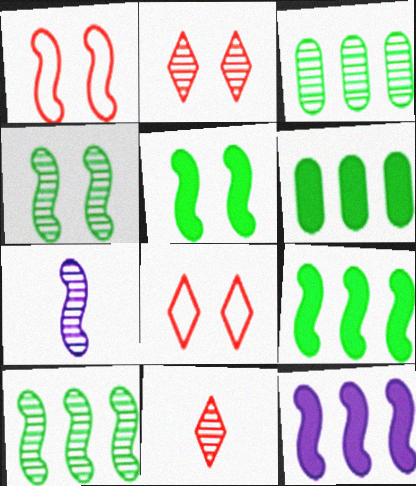[[1, 7, 9], 
[2, 3, 7], 
[6, 7, 8]]